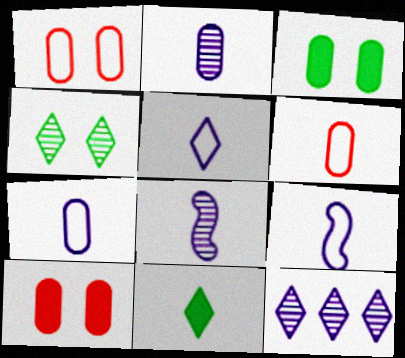[[5, 7, 9], 
[6, 8, 11]]